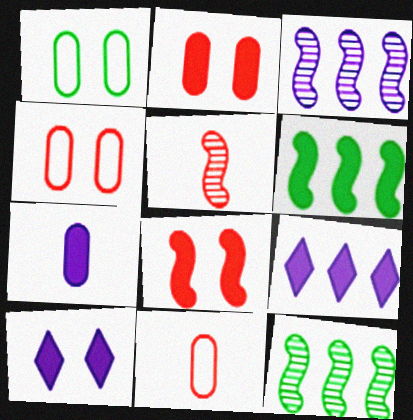[[1, 5, 9], 
[10, 11, 12]]